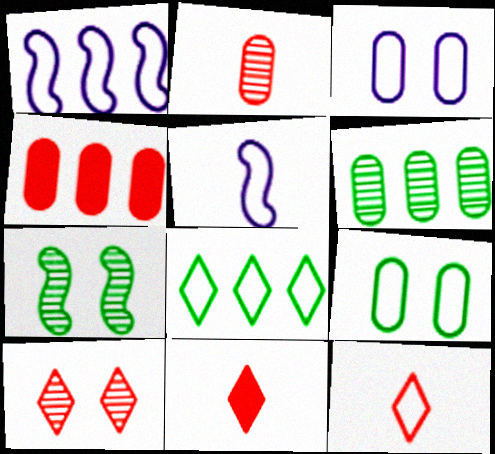[[1, 9, 12]]